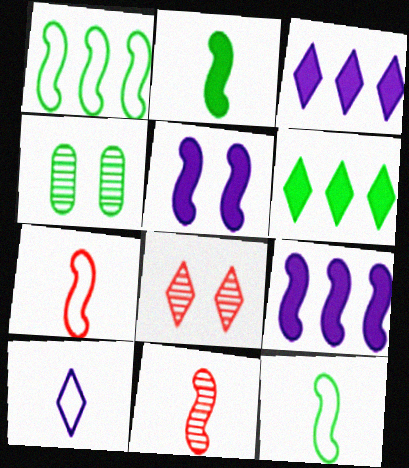[[1, 5, 11], 
[3, 4, 7], 
[4, 6, 12], 
[6, 8, 10]]